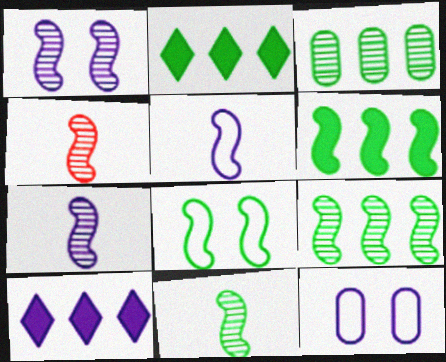[[1, 4, 9], 
[2, 4, 12], 
[4, 7, 11], 
[6, 8, 11], 
[7, 10, 12]]